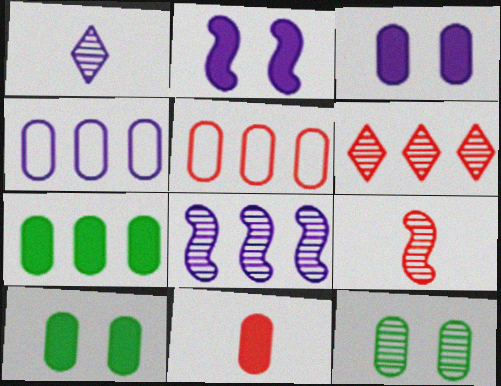[[1, 2, 4], 
[3, 7, 11], 
[4, 11, 12]]